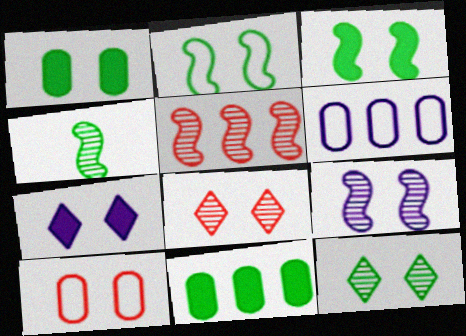[[1, 2, 12], 
[4, 5, 9]]